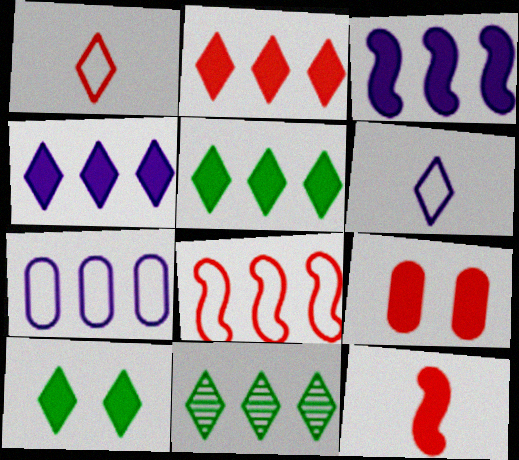[[2, 4, 5], 
[2, 9, 12]]